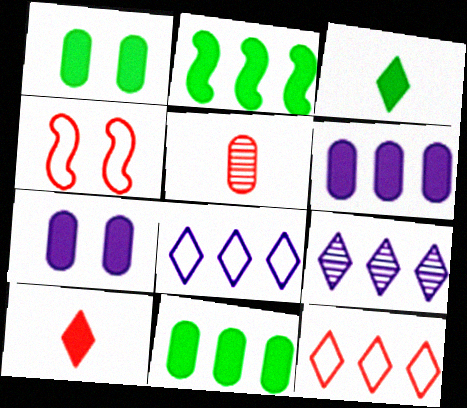[[1, 2, 3], 
[2, 7, 10]]